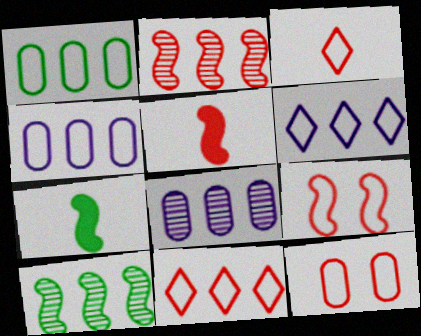[[2, 5, 9]]